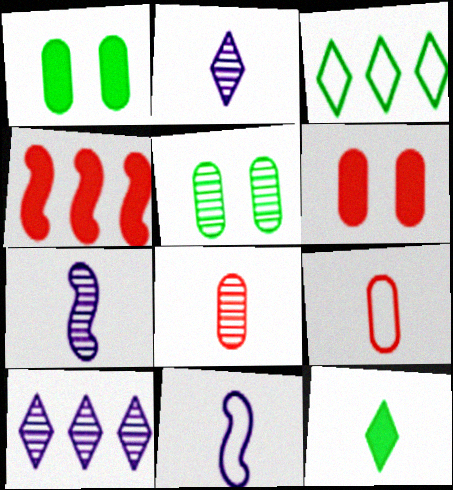[[3, 6, 7], 
[7, 9, 12], 
[8, 11, 12]]